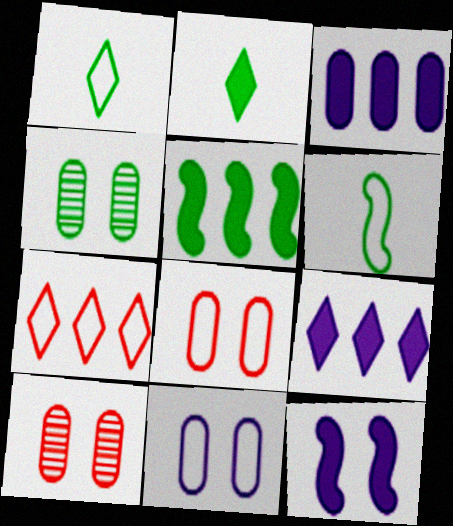[[1, 4, 5], 
[6, 7, 11], 
[6, 9, 10]]